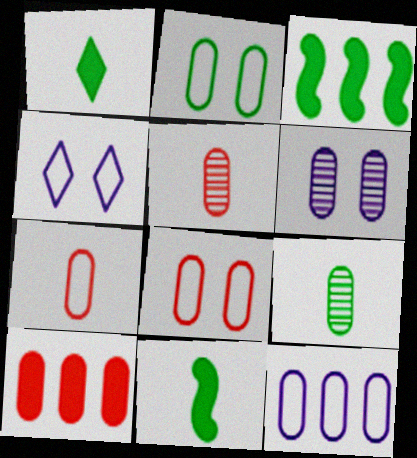[[2, 7, 12], 
[3, 4, 5], 
[5, 8, 10]]